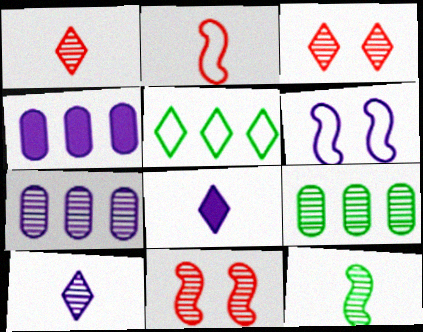[[3, 5, 8], 
[3, 7, 12], 
[4, 6, 10], 
[6, 7, 8], 
[9, 10, 11]]